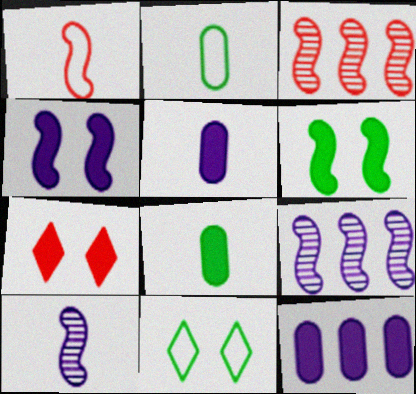[[1, 6, 9], 
[2, 7, 9], 
[3, 5, 11]]